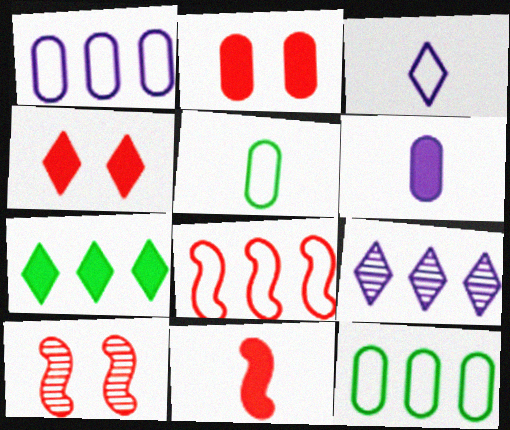[[8, 10, 11]]